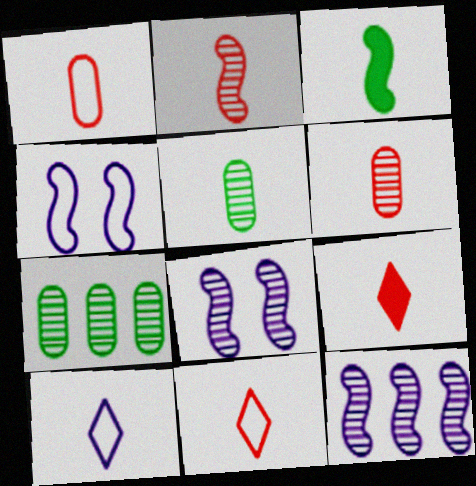[[1, 2, 9], 
[3, 6, 10], 
[4, 7, 9]]